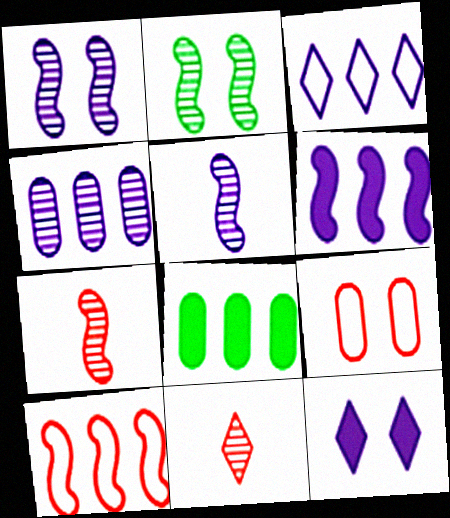[[2, 4, 11], 
[2, 9, 12], 
[3, 4, 6]]